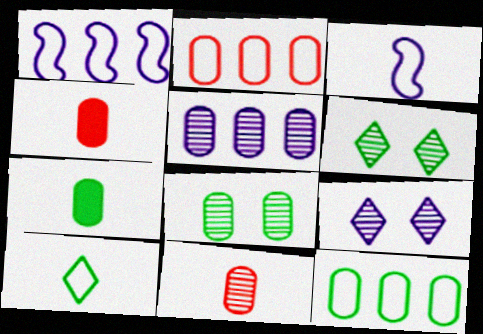[[1, 4, 6], 
[5, 8, 11], 
[7, 8, 12]]